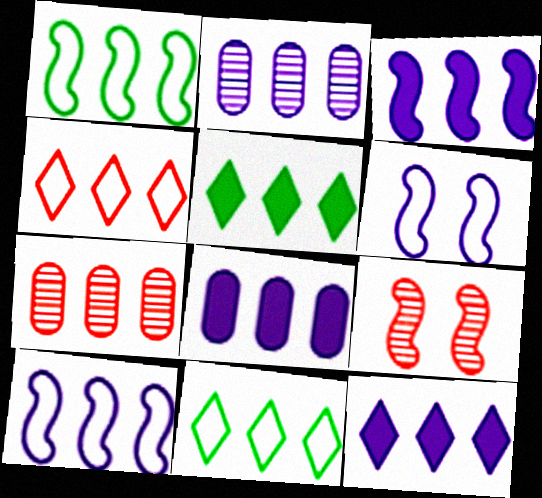[[1, 7, 12], 
[2, 10, 12], 
[3, 7, 11], 
[3, 8, 12], 
[5, 7, 10]]